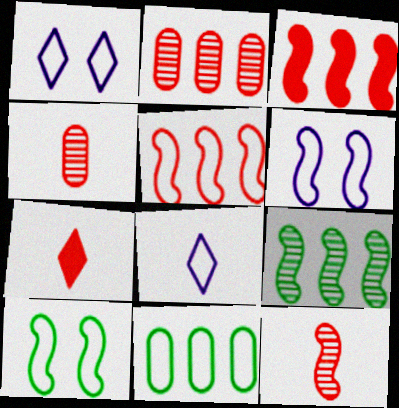[]